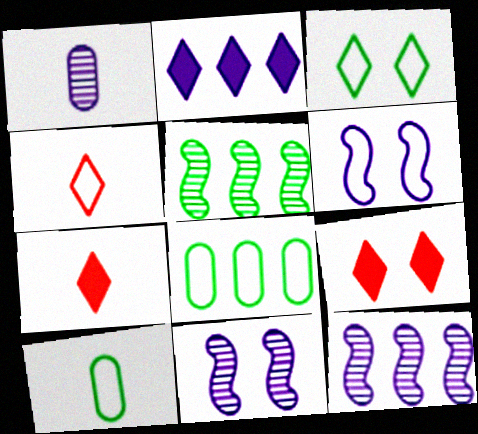[[1, 2, 6], 
[4, 6, 8], 
[7, 8, 11], 
[9, 10, 12]]